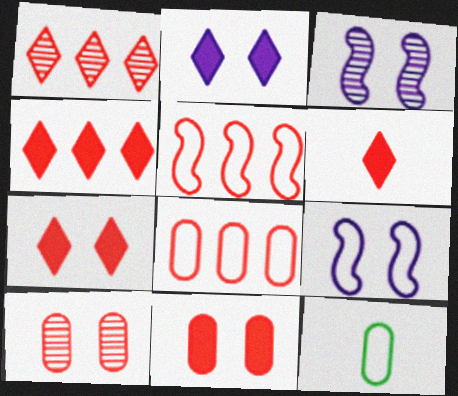[[3, 4, 12], 
[4, 6, 7], 
[5, 6, 10]]